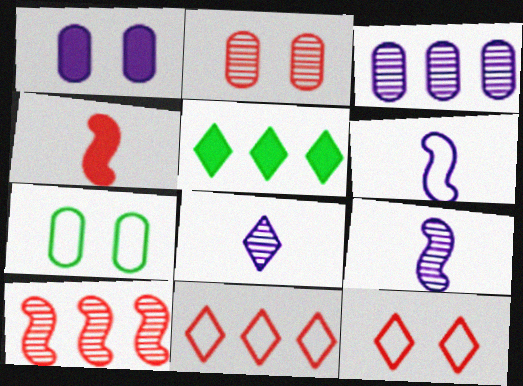[[1, 2, 7], 
[1, 4, 5], 
[2, 4, 11], 
[2, 5, 6], 
[5, 8, 12], 
[6, 7, 11]]